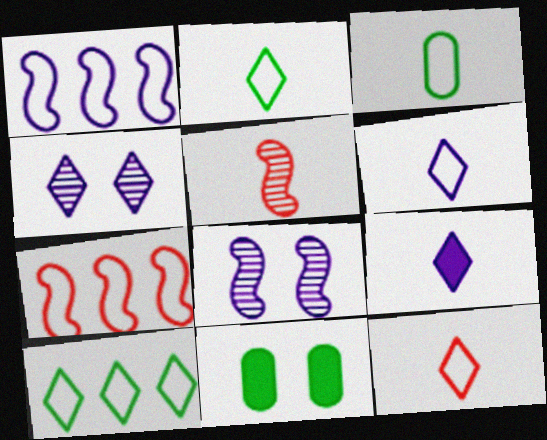[[2, 6, 12], 
[3, 5, 9]]